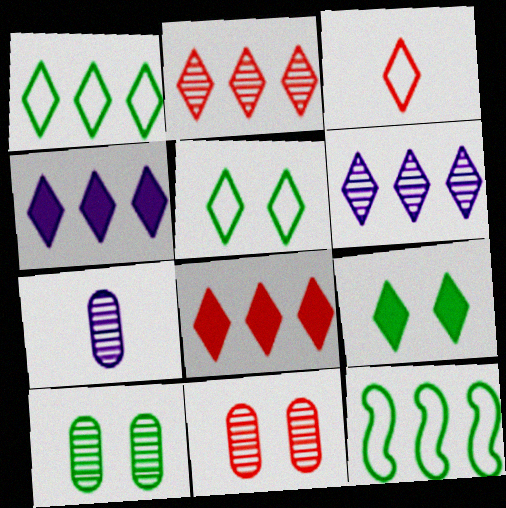[[1, 2, 4], 
[1, 6, 8], 
[3, 6, 9]]